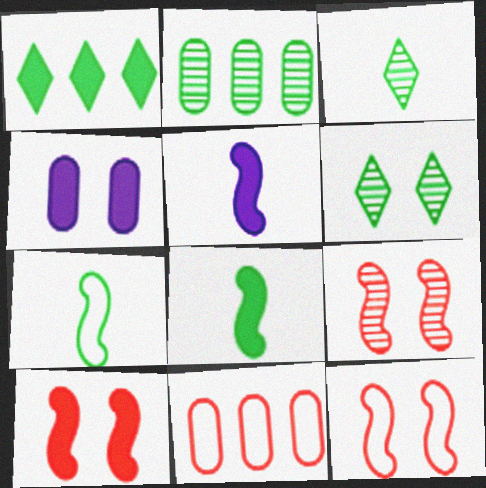[[4, 6, 12], 
[5, 6, 11], 
[9, 10, 12]]